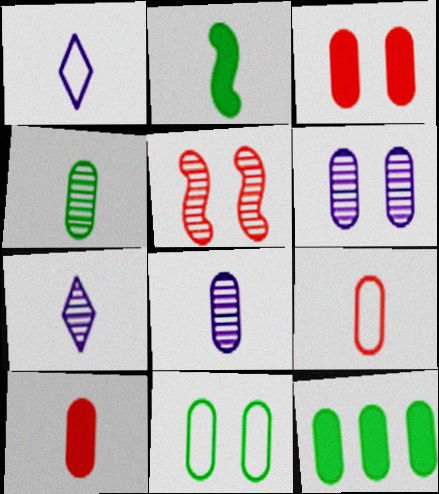[[1, 5, 12], 
[2, 7, 9], 
[3, 6, 11], 
[4, 11, 12], 
[6, 9, 12]]